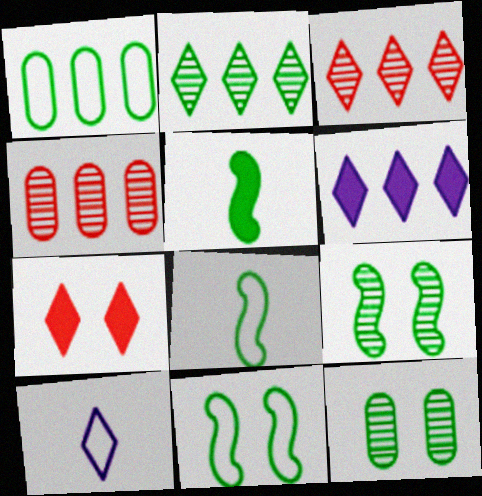[[2, 7, 10]]